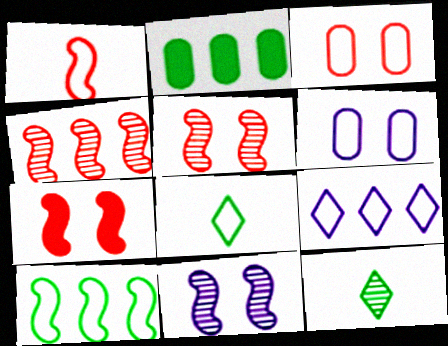[[1, 4, 7], 
[2, 4, 9]]